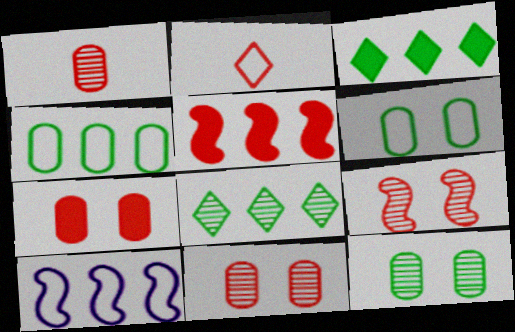[[2, 5, 11], 
[2, 6, 10]]